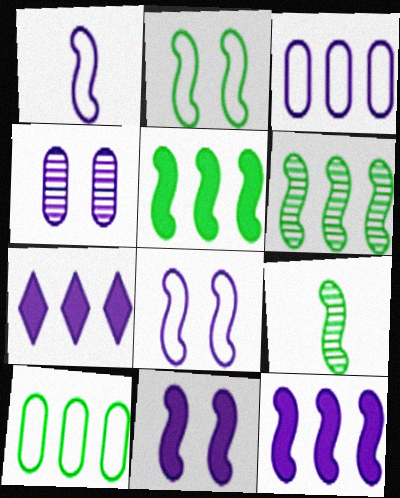[[1, 4, 7], 
[2, 5, 9]]